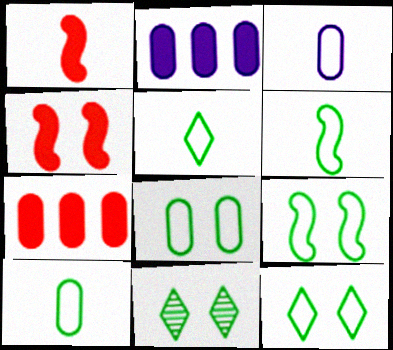[[5, 6, 10], 
[8, 9, 12]]